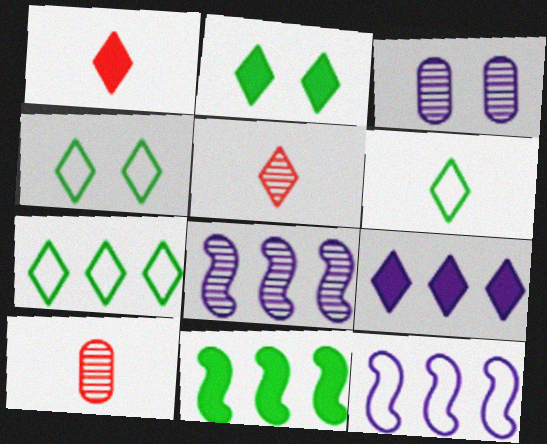[[1, 2, 9], 
[2, 10, 12], 
[4, 5, 9], 
[4, 6, 7]]